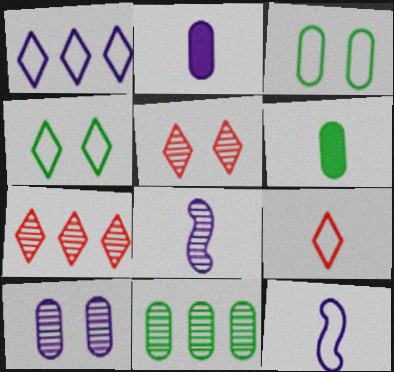[[1, 4, 9], 
[3, 6, 11], 
[5, 8, 11], 
[6, 8, 9]]